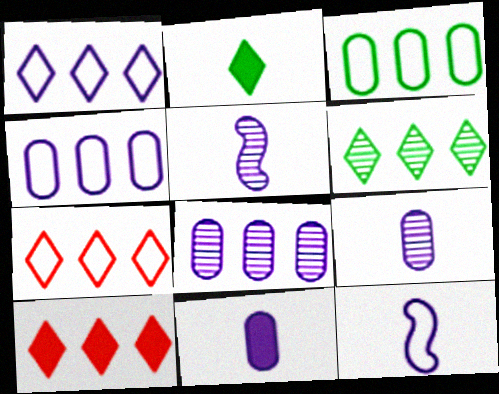[[1, 6, 10]]